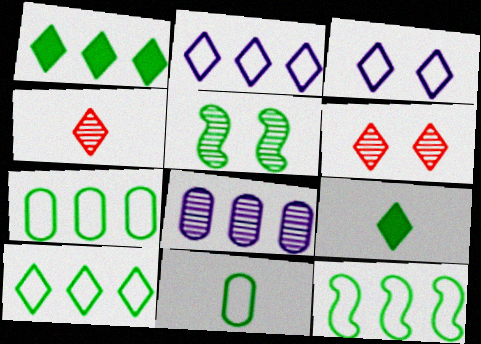[[1, 3, 4], 
[1, 5, 11], 
[2, 6, 9], 
[4, 5, 8], 
[5, 7, 9], 
[7, 10, 12]]